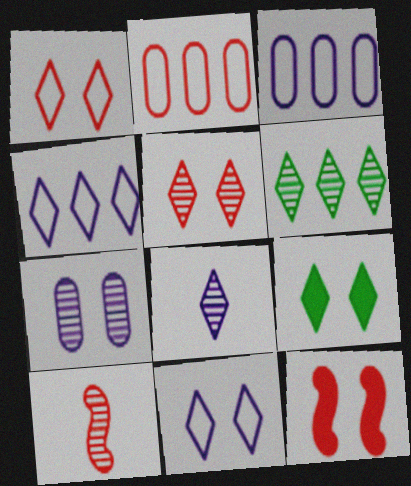[[3, 9, 10], 
[5, 6, 8], 
[5, 9, 11], 
[6, 7, 10]]